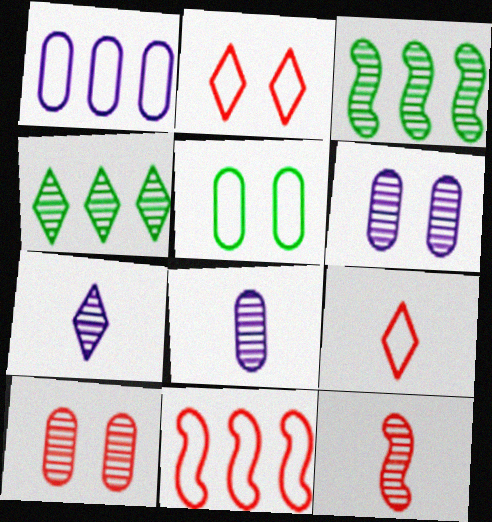[[3, 7, 10], 
[4, 6, 12]]